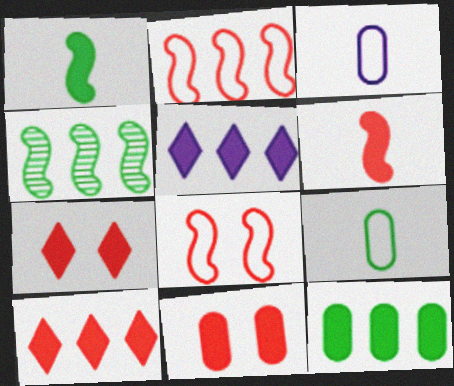[[1, 5, 11], 
[3, 4, 7], 
[6, 10, 11]]